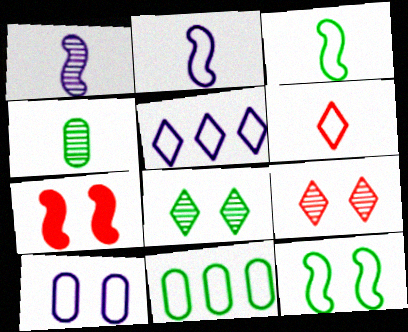[[2, 5, 10], 
[4, 5, 7], 
[7, 8, 10]]